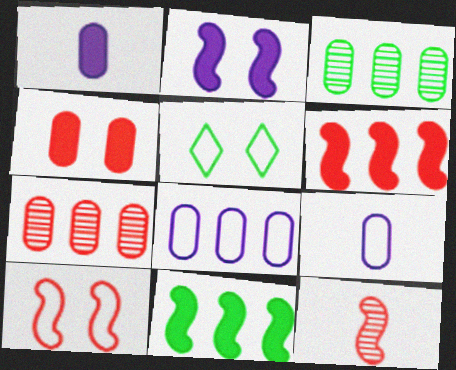[[3, 4, 9], 
[6, 10, 12]]